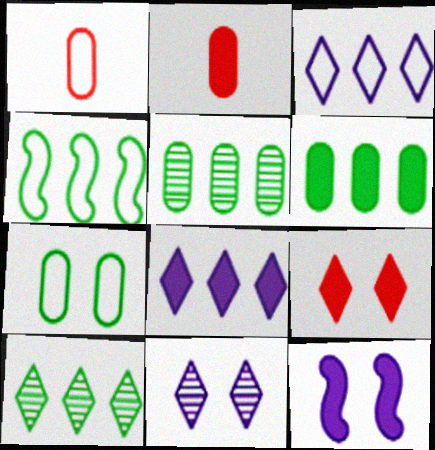[[1, 10, 12], 
[2, 4, 11], 
[4, 6, 10]]